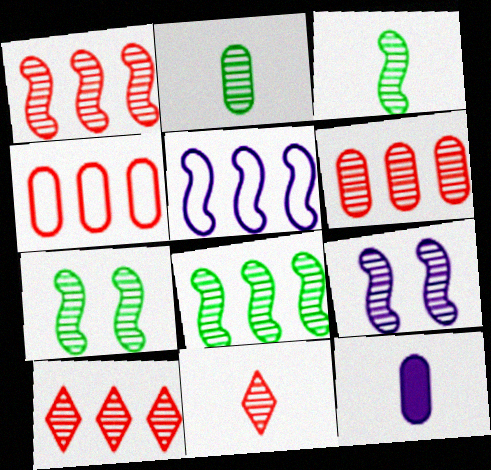[[1, 3, 9], 
[1, 6, 10], 
[2, 9, 10], 
[3, 7, 8]]